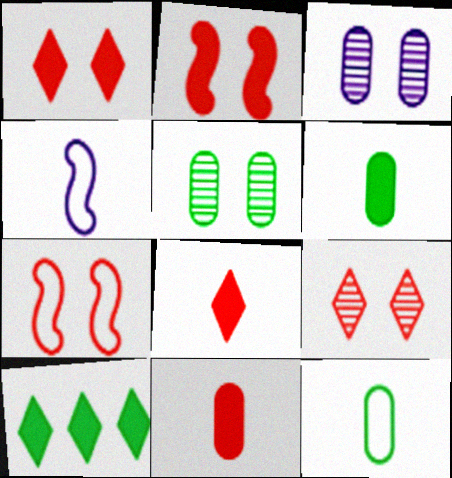[]